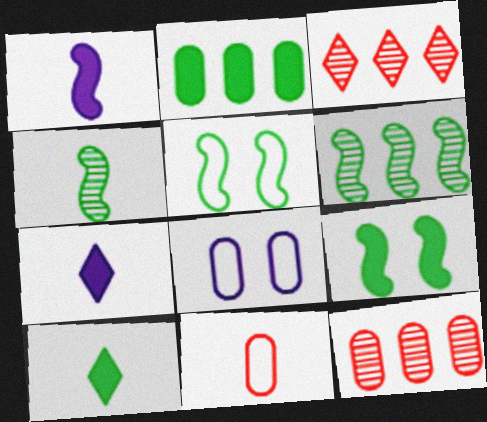[[2, 9, 10], 
[4, 7, 11], 
[5, 7, 12]]